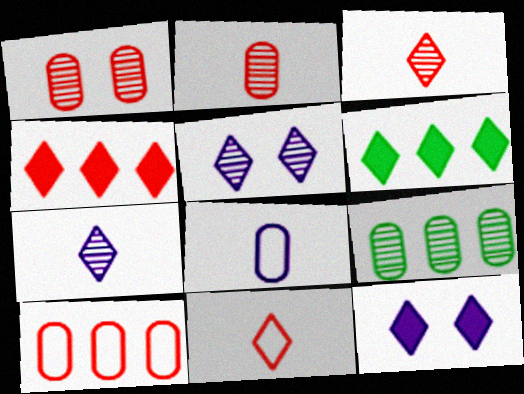[[5, 6, 11]]